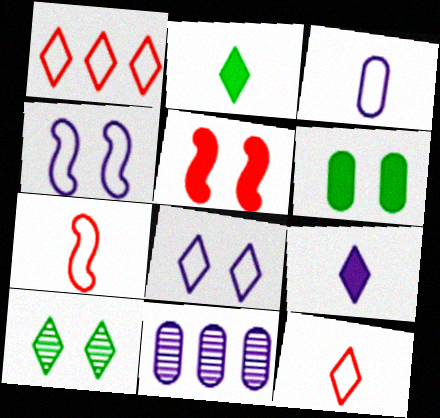[[1, 9, 10], 
[4, 9, 11]]